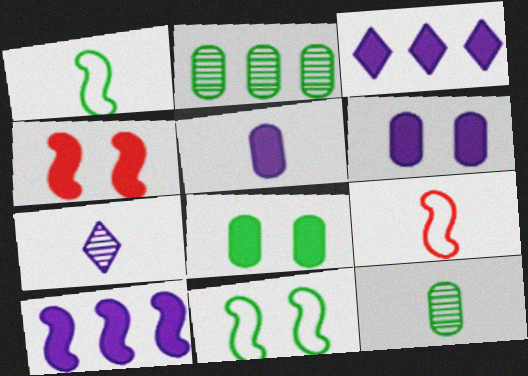[]